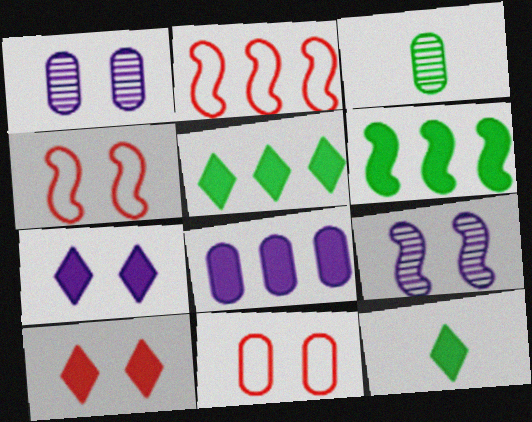[[1, 2, 12], 
[2, 3, 7], 
[3, 8, 11]]